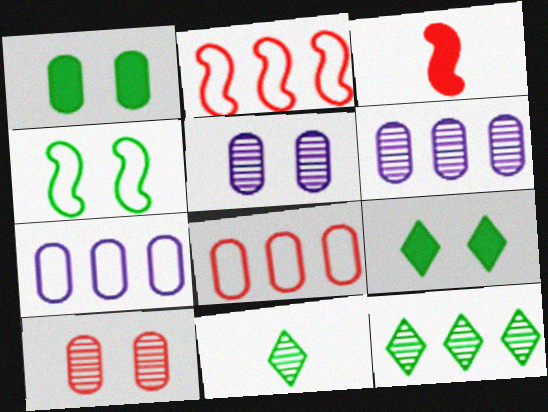[]